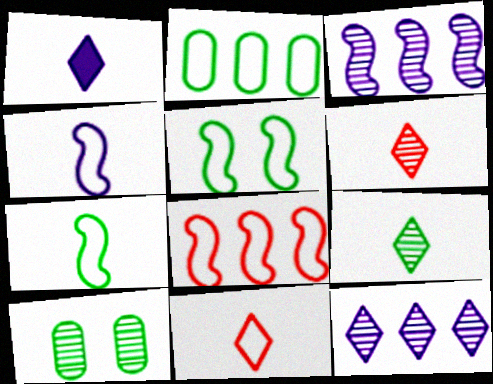[[1, 8, 10], 
[1, 9, 11], 
[3, 6, 10], 
[4, 5, 8]]